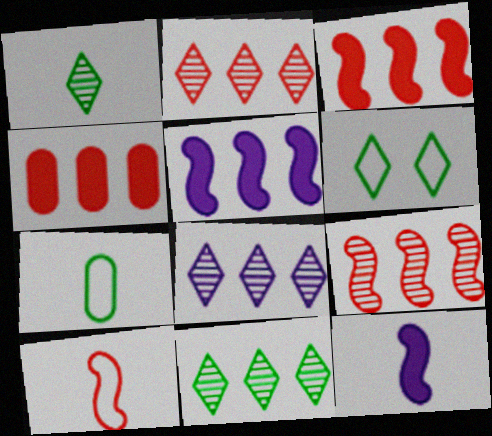[[2, 8, 11]]